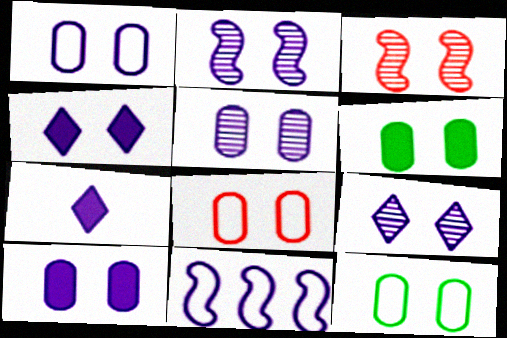[[1, 2, 4], 
[1, 5, 10], 
[1, 8, 12], 
[2, 5, 9], 
[3, 4, 12], 
[5, 6, 8], 
[5, 7, 11]]